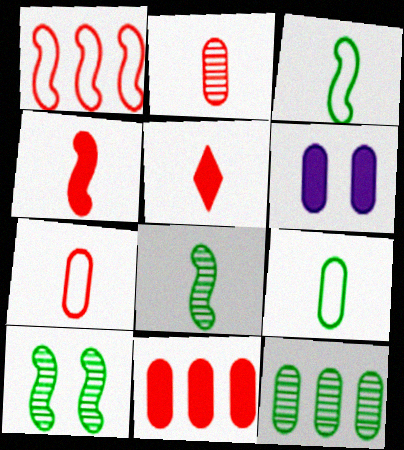[[6, 7, 12]]